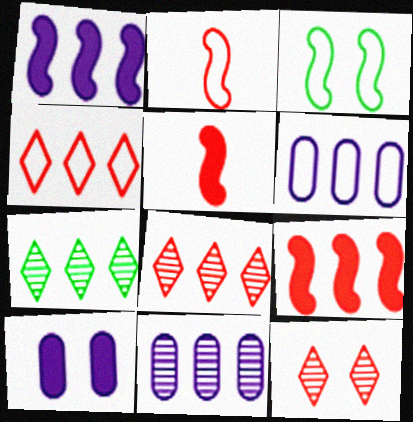[[2, 7, 10], 
[3, 10, 12], 
[6, 7, 9]]